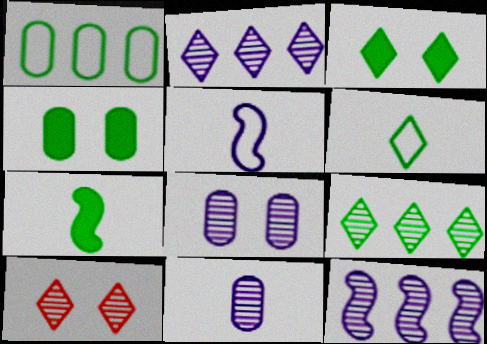[[3, 6, 9]]